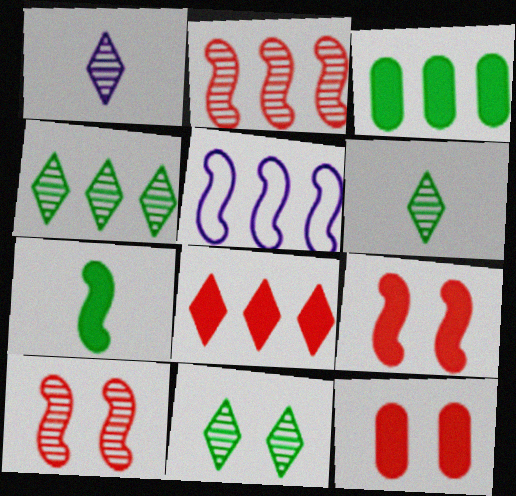[[4, 6, 11], 
[5, 6, 12], 
[5, 7, 10]]